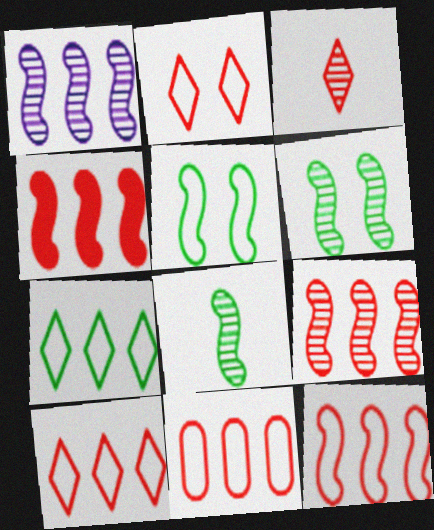[[4, 9, 12], 
[10, 11, 12]]